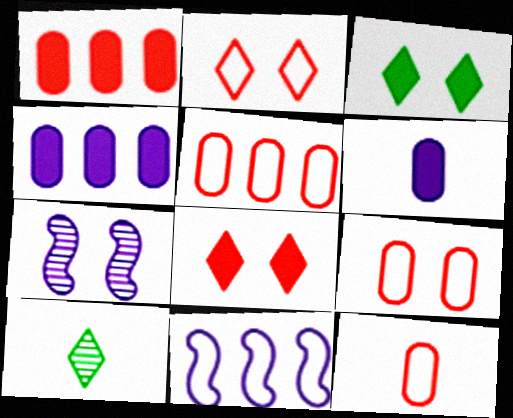[[3, 7, 9], 
[5, 9, 12]]